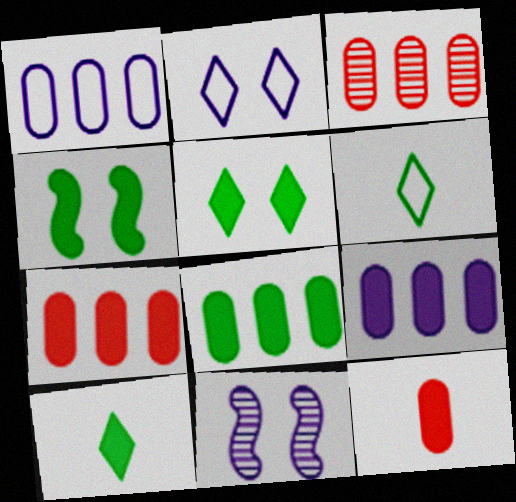[[1, 3, 8], 
[4, 8, 10], 
[6, 7, 11], 
[7, 8, 9]]